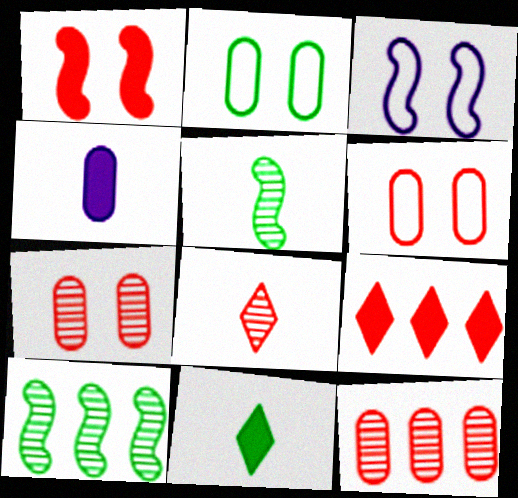[[2, 4, 12], 
[2, 10, 11], 
[3, 11, 12]]